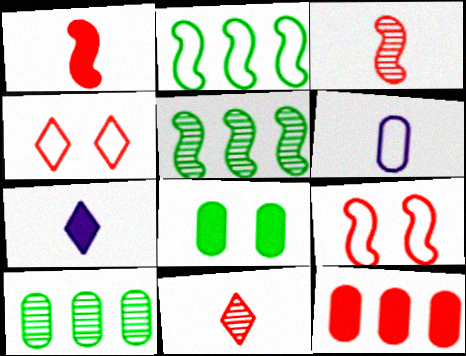[[2, 4, 6], 
[3, 4, 12], 
[7, 9, 10], 
[9, 11, 12]]